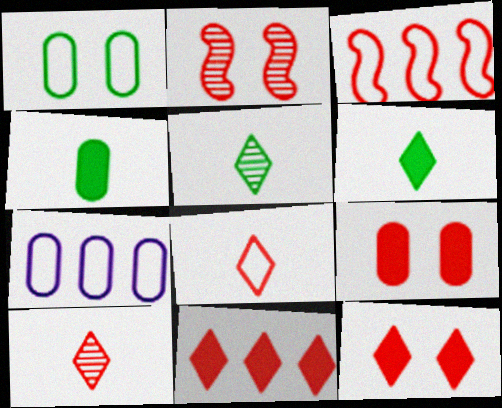[[2, 6, 7], 
[3, 9, 10]]